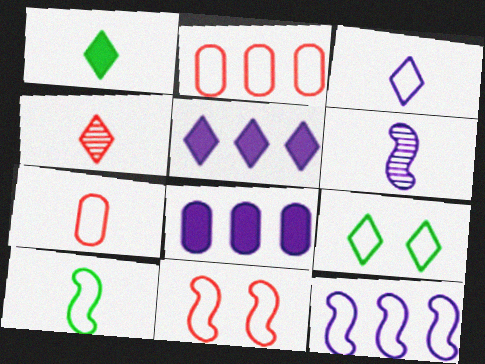[[1, 3, 4], 
[1, 6, 7], 
[3, 7, 10], 
[4, 5, 9], 
[7, 9, 12], 
[10, 11, 12]]